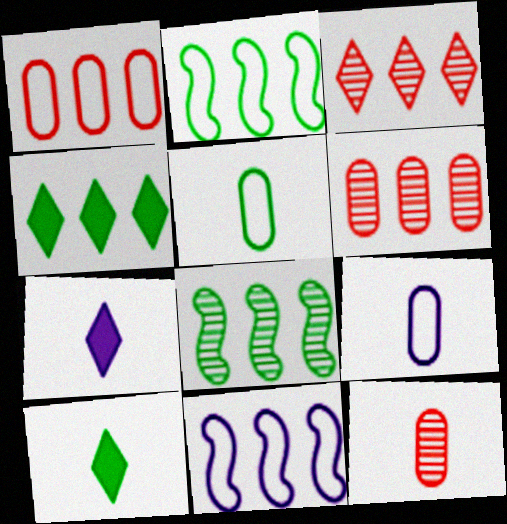[[4, 6, 11]]